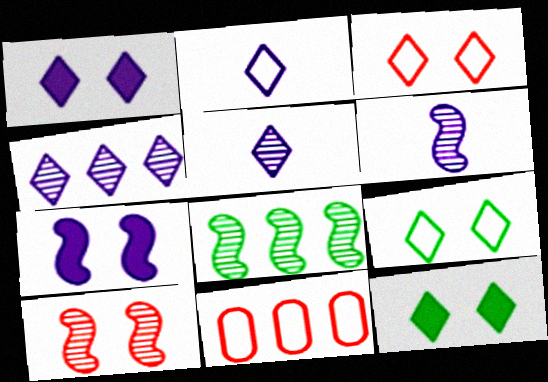[[1, 2, 4], 
[6, 8, 10], 
[6, 11, 12]]